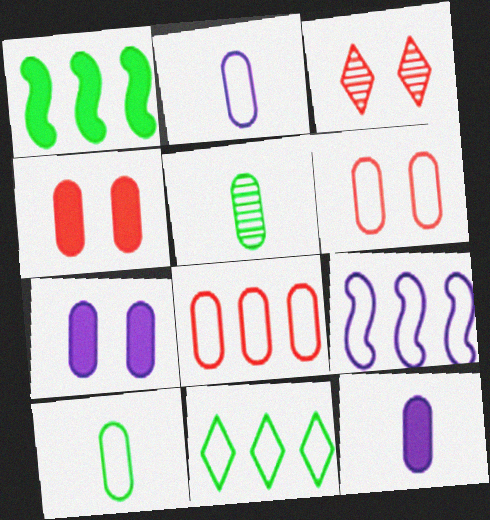[[1, 2, 3], 
[5, 7, 8], 
[8, 9, 11]]